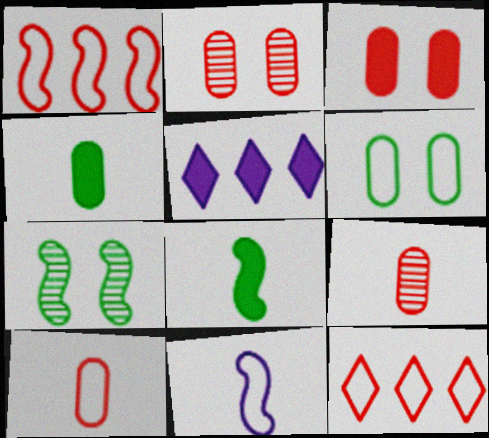[[3, 5, 8], 
[5, 7, 10], 
[6, 11, 12]]